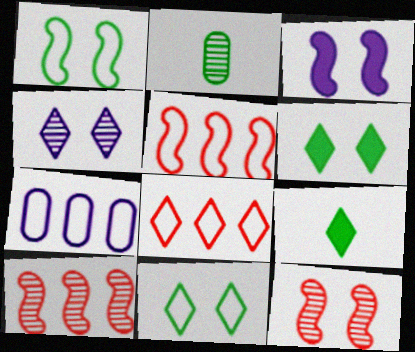[[1, 3, 12], 
[2, 3, 8], 
[2, 4, 10], 
[4, 8, 9], 
[7, 9, 12]]